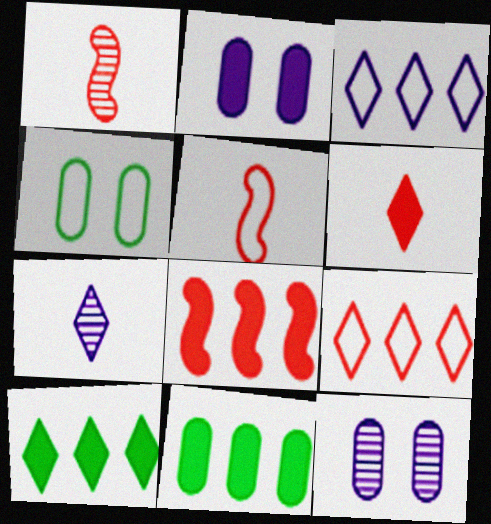[[3, 4, 5], 
[4, 7, 8], 
[5, 10, 12]]